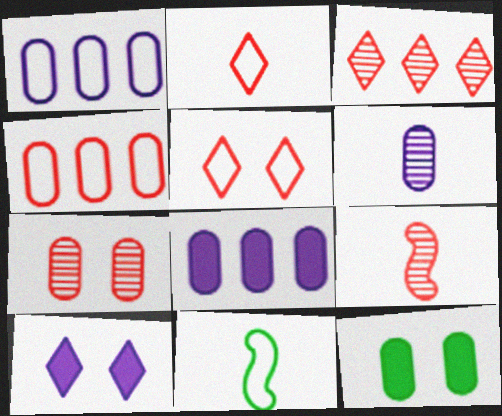[[1, 5, 11], 
[3, 7, 9], 
[4, 6, 12]]